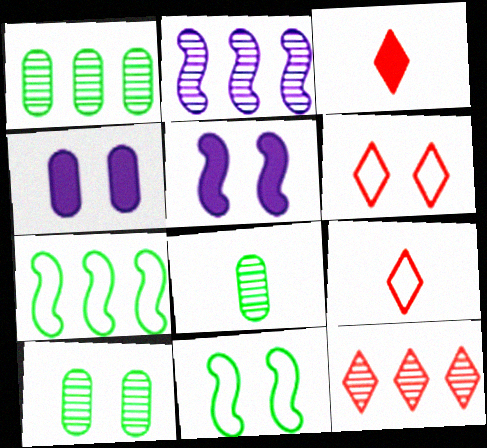[[1, 2, 12], 
[1, 5, 9], 
[1, 8, 10], 
[3, 6, 12], 
[5, 6, 10]]